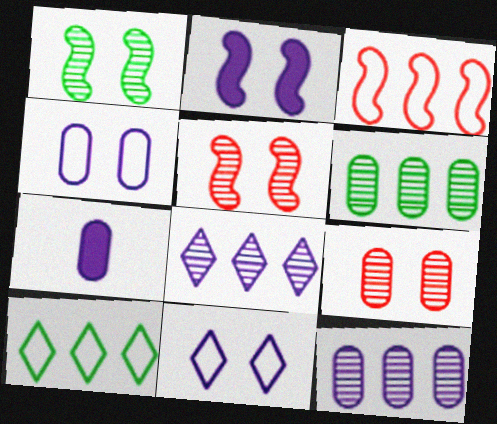[[4, 7, 12], 
[5, 7, 10]]